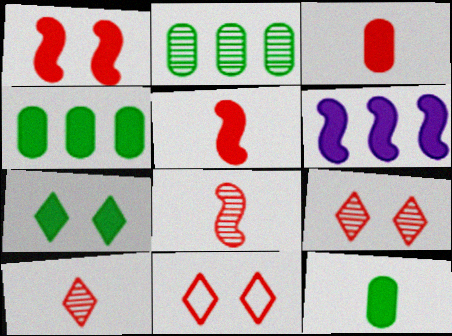[[3, 6, 7]]